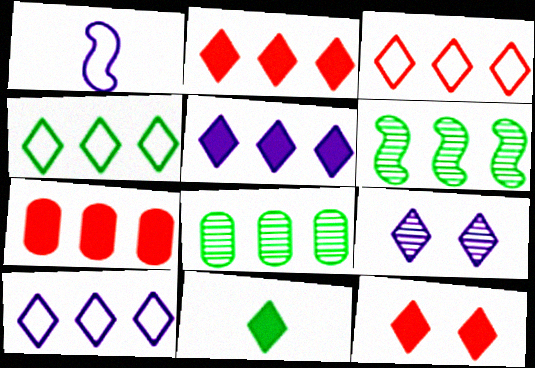[[1, 8, 12], 
[3, 4, 10], 
[3, 9, 11], 
[5, 11, 12], 
[6, 7, 10]]